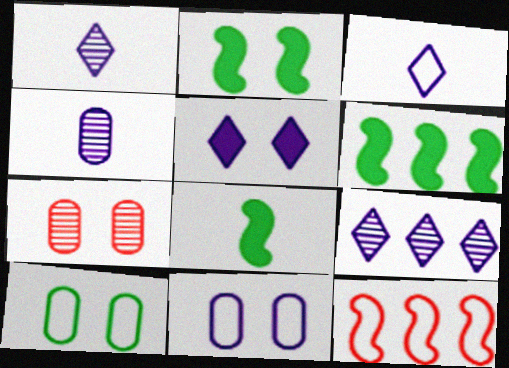[[2, 6, 8], 
[3, 5, 9], 
[3, 6, 7], 
[3, 10, 12]]